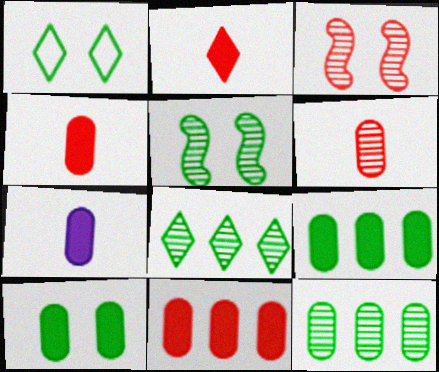[[1, 5, 10], 
[7, 10, 11]]